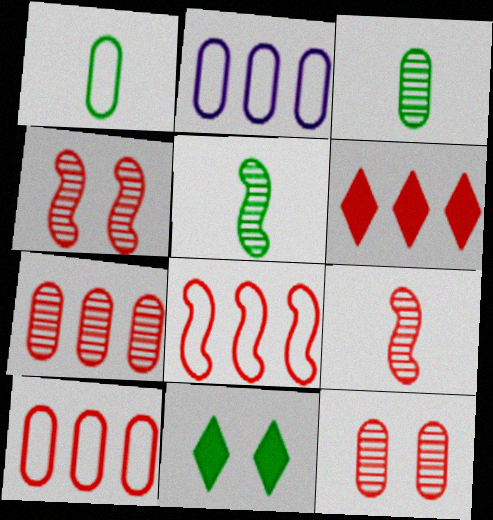[[2, 9, 11], 
[6, 7, 8]]